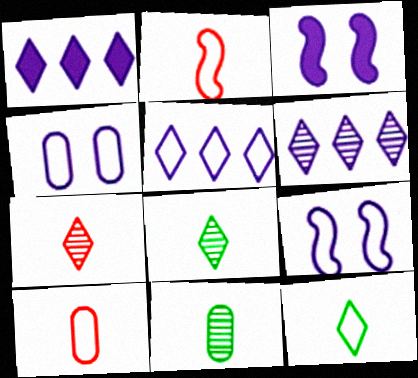[[1, 5, 6]]